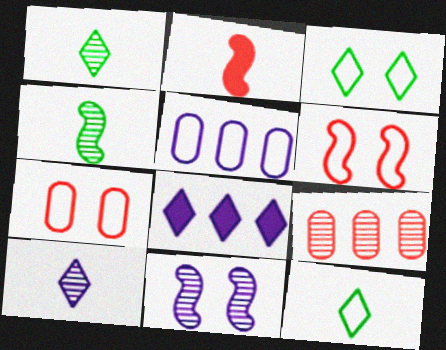[[1, 9, 11], 
[4, 7, 8], 
[5, 6, 12]]